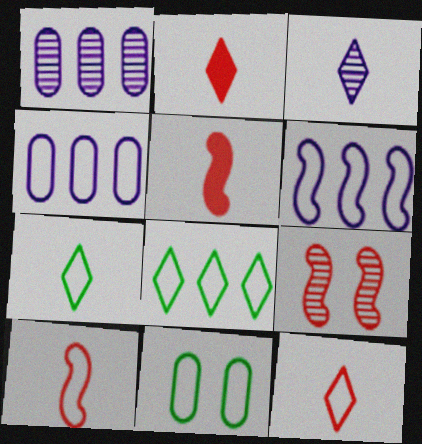[[2, 3, 7], 
[6, 11, 12]]